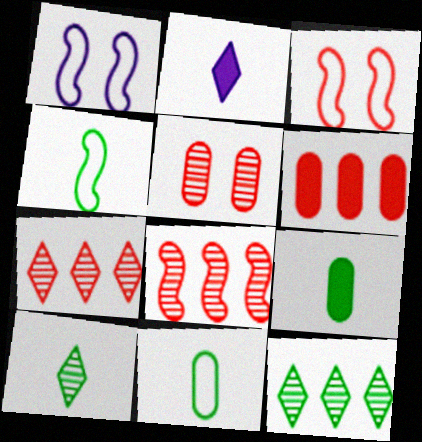[[1, 6, 10], 
[1, 7, 9], 
[4, 9, 10]]